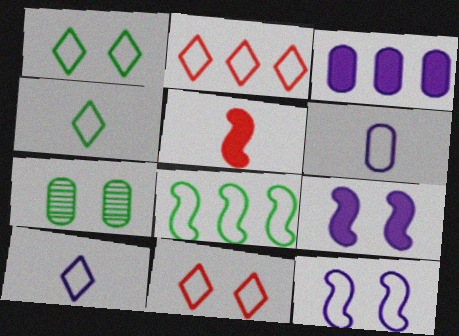[[1, 2, 10], 
[6, 8, 11], 
[7, 9, 11]]